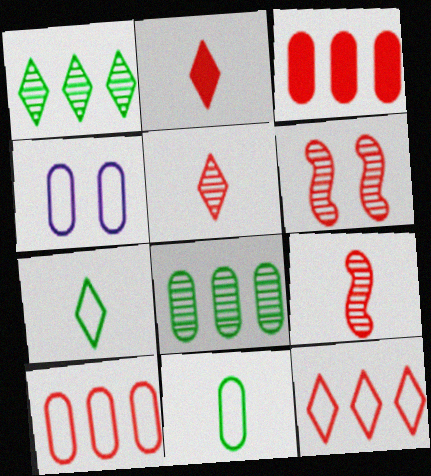[[2, 6, 10], 
[4, 10, 11]]